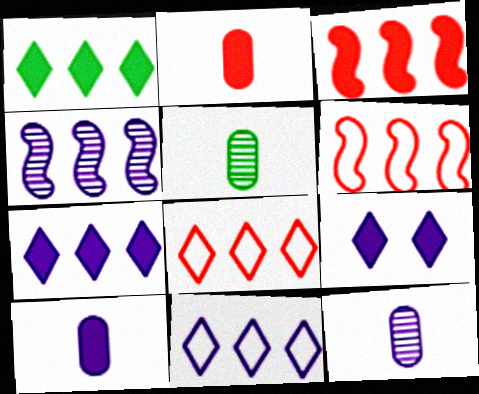[[5, 6, 9]]